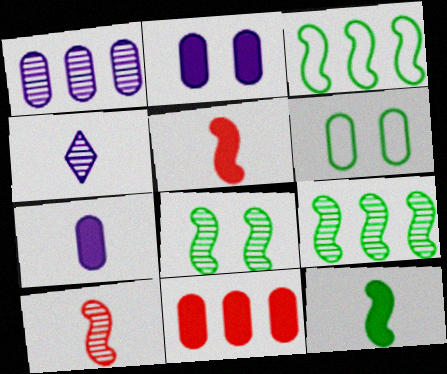[[3, 8, 12]]